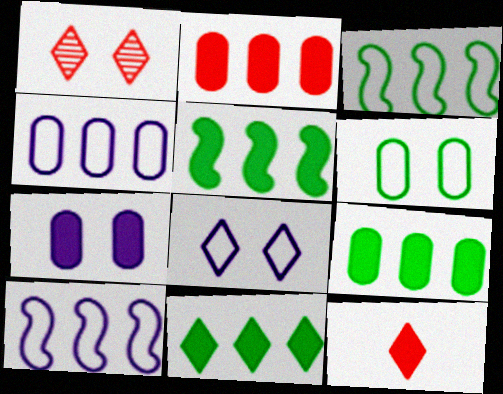[[5, 7, 12], 
[5, 9, 11]]